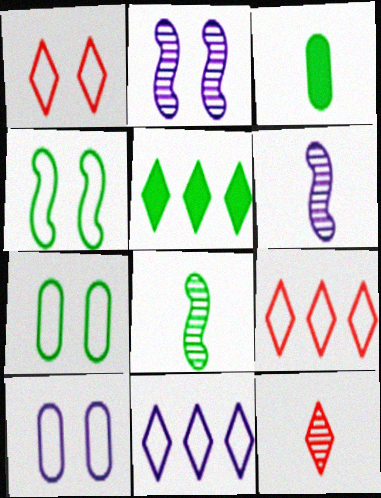[[1, 4, 10], 
[2, 3, 9], 
[5, 7, 8]]